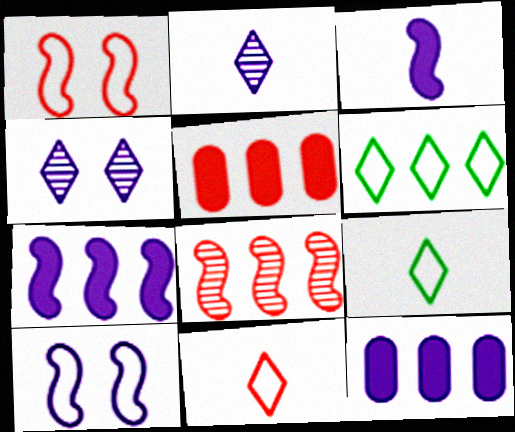[[2, 10, 12], 
[6, 8, 12]]